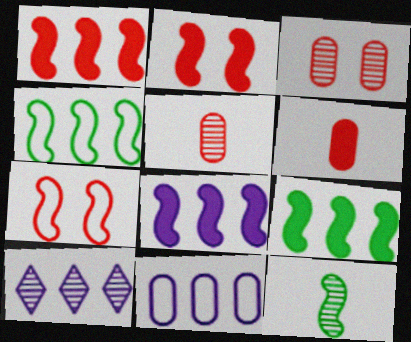[[1, 8, 9], 
[3, 10, 12], 
[7, 8, 12], 
[8, 10, 11]]